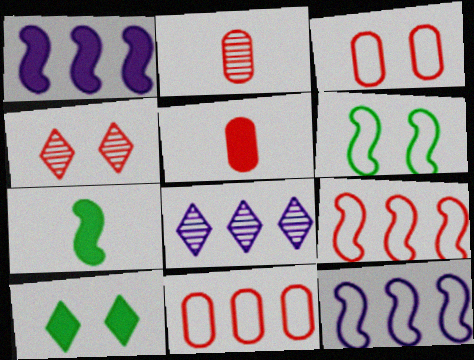[[1, 5, 10], 
[2, 10, 12], 
[3, 7, 8], 
[4, 5, 9], 
[5, 6, 8]]